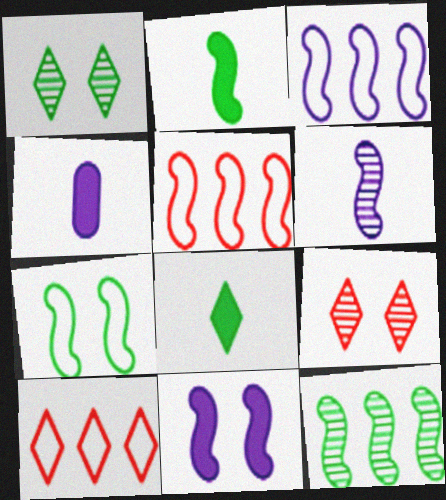[[1, 4, 5], 
[2, 7, 12], 
[3, 6, 11]]